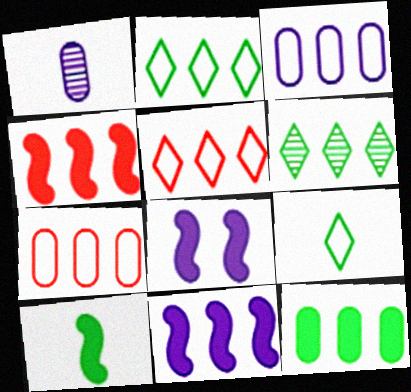[[3, 4, 6], 
[4, 8, 10], 
[6, 7, 11]]